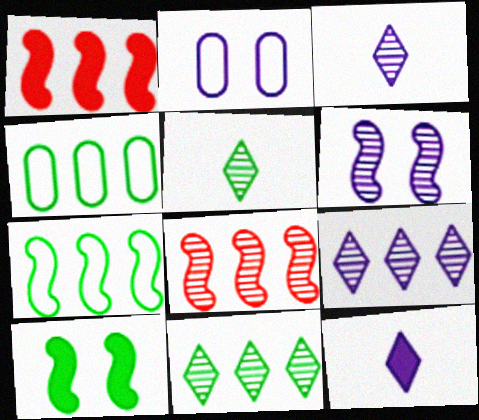[[1, 2, 5], 
[1, 4, 9], 
[4, 5, 10]]